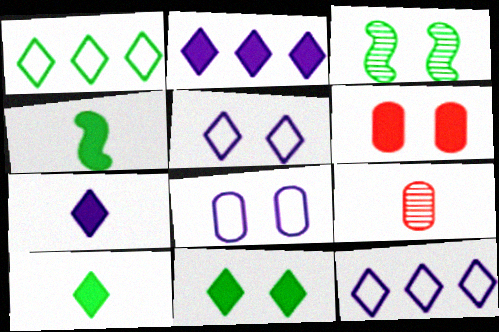[[2, 4, 6], 
[3, 5, 6]]